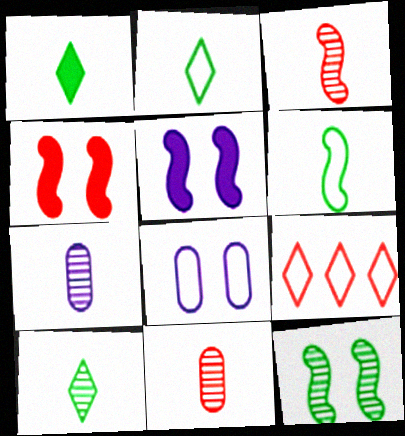[[1, 2, 10], 
[3, 7, 10], 
[4, 9, 11], 
[6, 8, 9]]